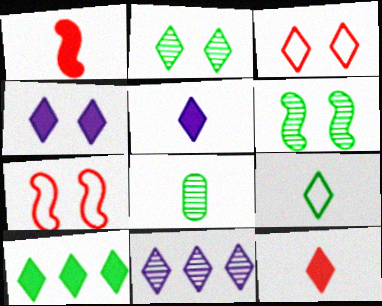[[2, 3, 4], 
[2, 9, 10], 
[4, 10, 12]]